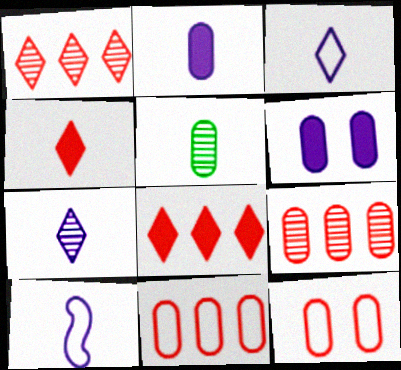[[2, 7, 10], 
[4, 5, 10], 
[5, 6, 11]]